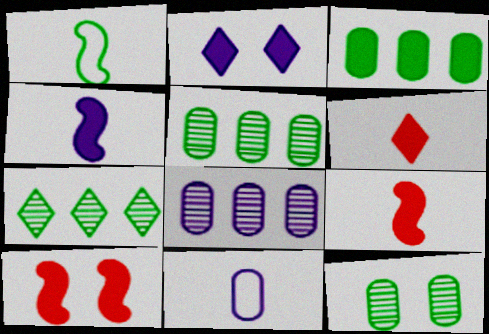[[2, 3, 9], 
[7, 10, 11]]